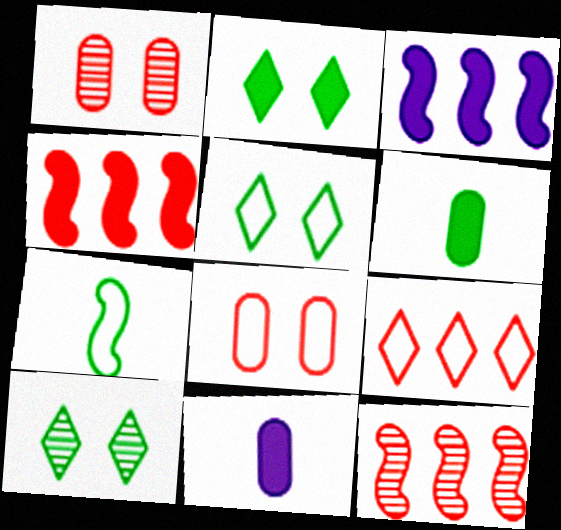[[2, 4, 11], 
[2, 5, 10], 
[5, 11, 12]]